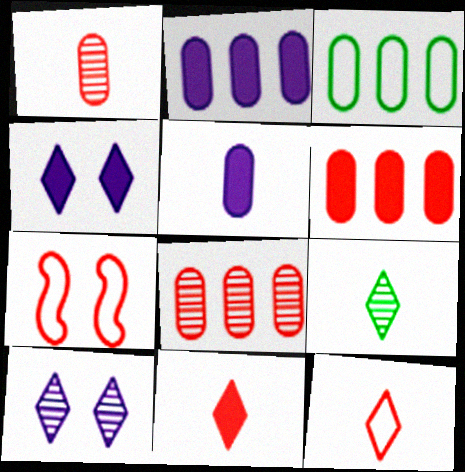[[2, 3, 8], 
[2, 7, 9], 
[7, 8, 11]]